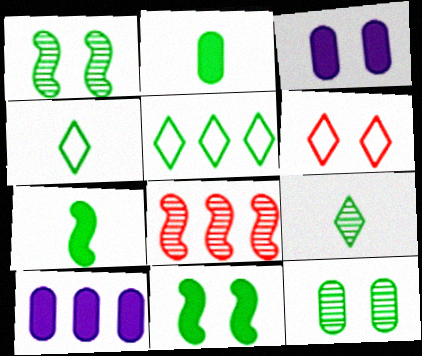[[1, 2, 5], 
[1, 3, 6], 
[3, 4, 8], 
[5, 7, 12], 
[5, 8, 10]]